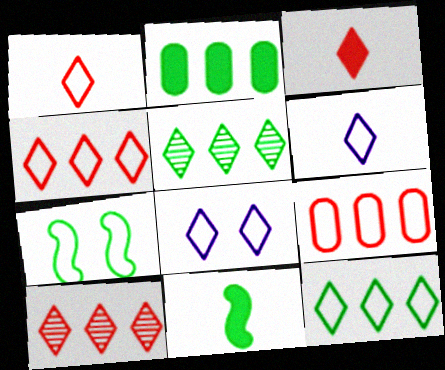[[1, 8, 12], 
[3, 5, 8], 
[6, 7, 9]]